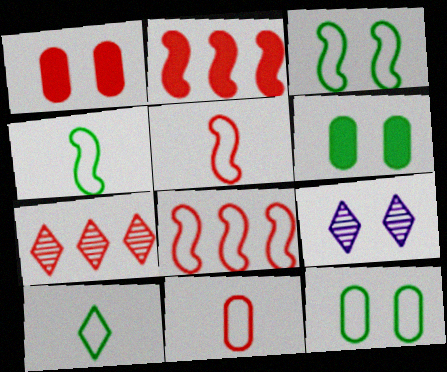[[1, 3, 9], 
[1, 5, 7]]